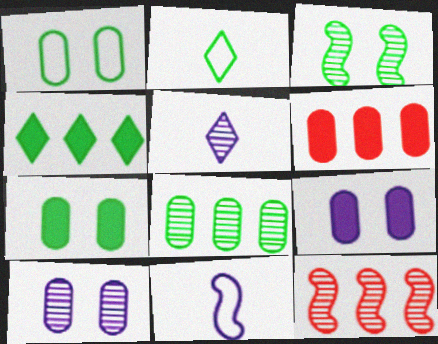[[2, 9, 12]]